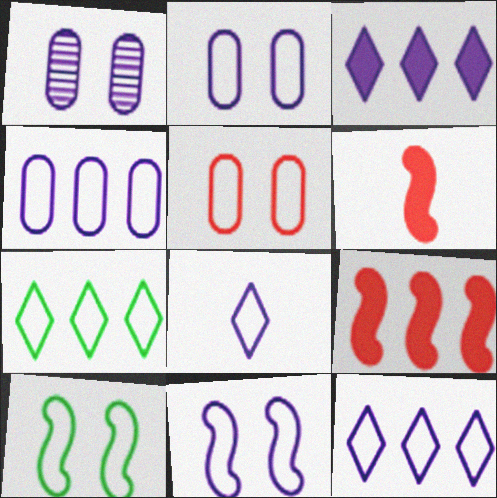[[1, 6, 7], 
[4, 8, 11]]